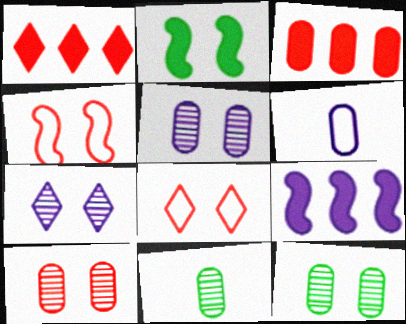[[2, 5, 8], 
[3, 6, 12], 
[5, 10, 12], 
[6, 7, 9], 
[8, 9, 11]]